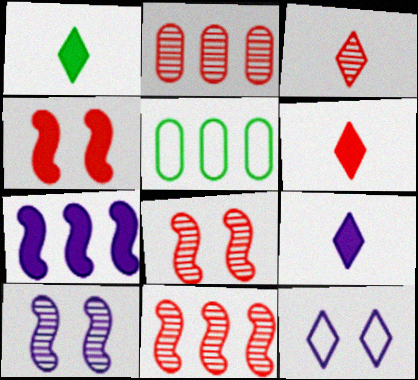[[1, 6, 9], 
[2, 3, 8], 
[5, 6, 10], 
[5, 8, 9]]